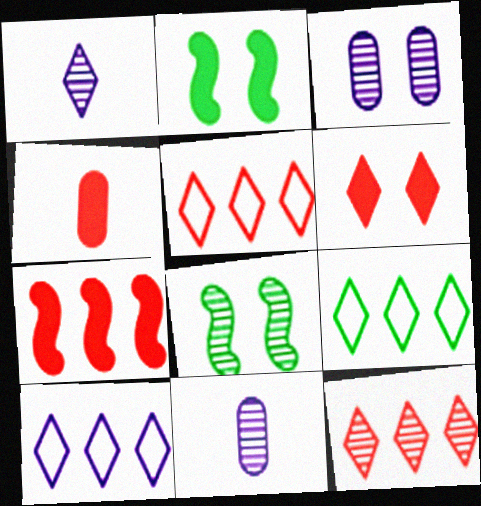[[1, 6, 9], 
[2, 5, 11], 
[4, 6, 7], 
[4, 8, 10], 
[5, 9, 10], 
[8, 11, 12]]